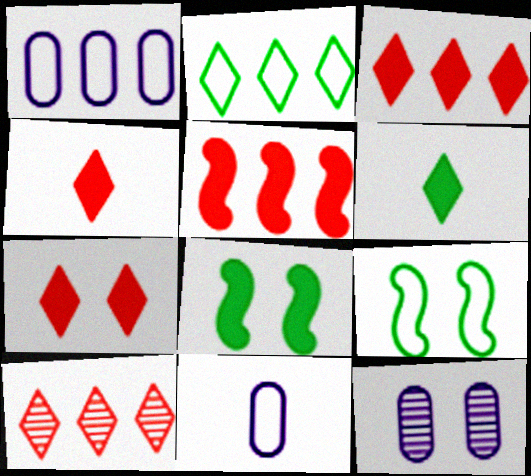[[3, 4, 7], 
[7, 9, 12], 
[8, 10, 11]]